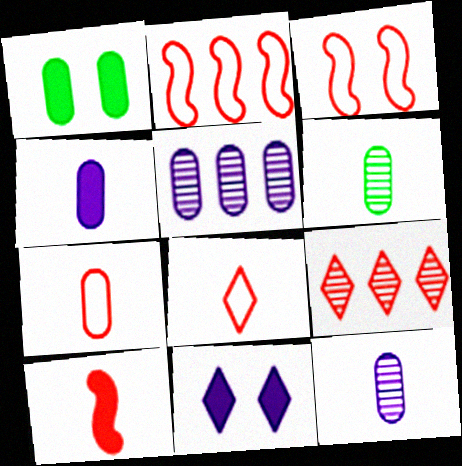[[1, 5, 7], 
[2, 6, 11], 
[4, 6, 7]]